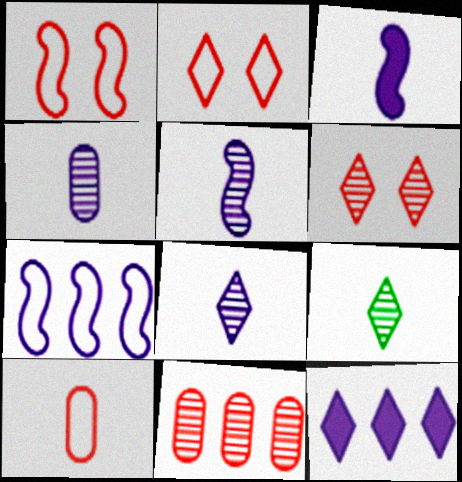[[2, 9, 12], 
[3, 9, 10], 
[4, 5, 8]]